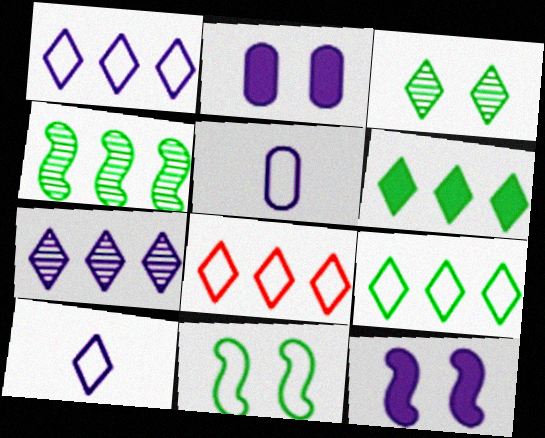[[1, 8, 9], 
[5, 7, 12], 
[5, 8, 11], 
[6, 7, 8]]